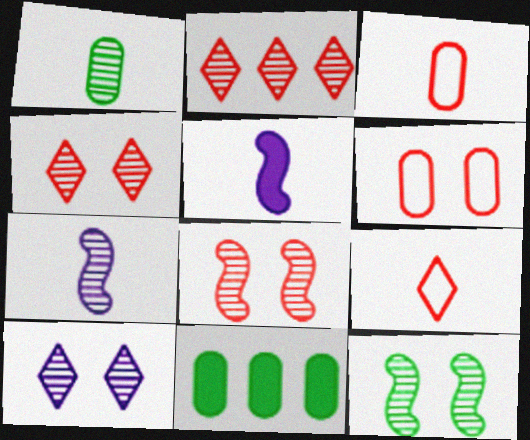[[1, 5, 9]]